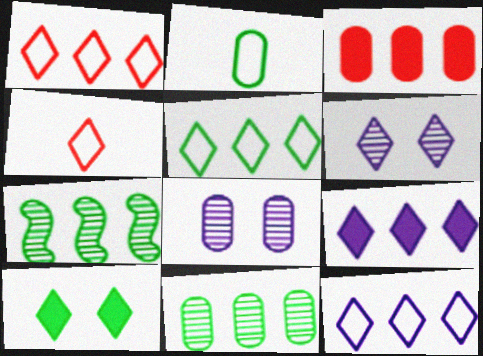[[1, 5, 12], 
[2, 3, 8], 
[2, 7, 10], 
[3, 7, 12]]